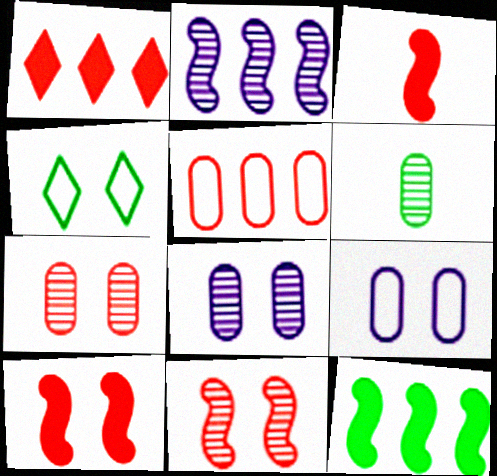[[4, 6, 12], 
[4, 8, 10]]